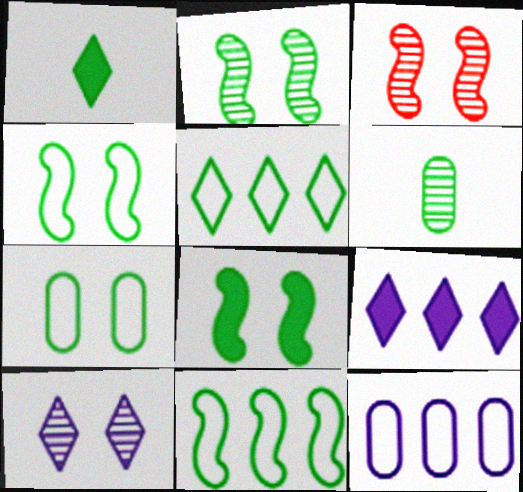[[1, 3, 12], 
[2, 4, 8], 
[5, 6, 8]]